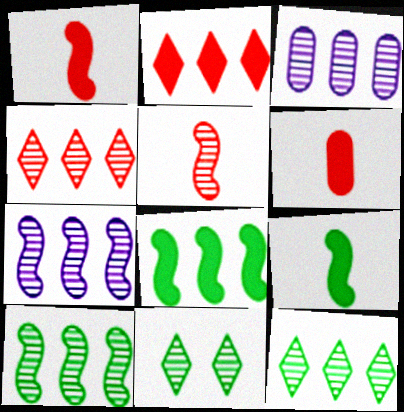[[3, 4, 10], 
[3, 5, 11]]